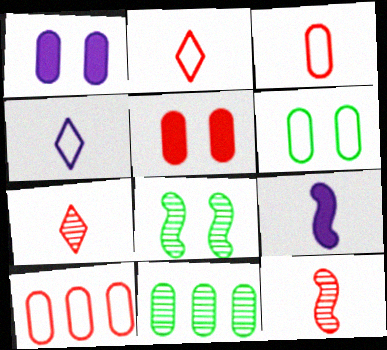[[1, 3, 11]]